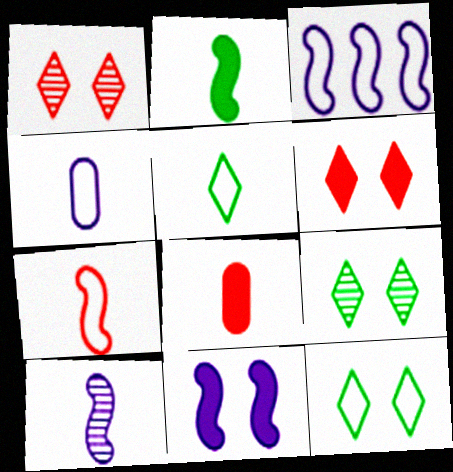[[2, 7, 10], 
[3, 8, 9], 
[3, 10, 11], 
[4, 5, 7], 
[5, 8, 10]]